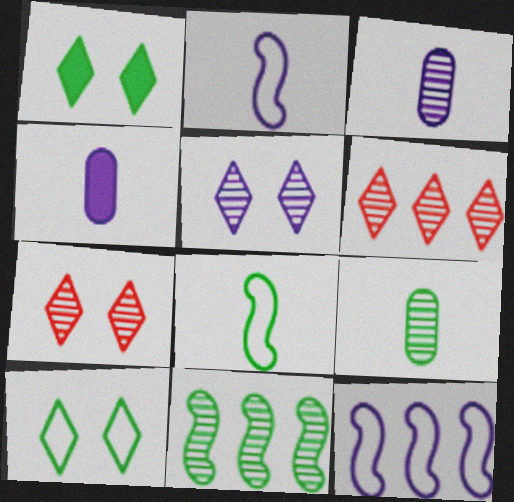[[3, 7, 11], 
[4, 5, 12]]